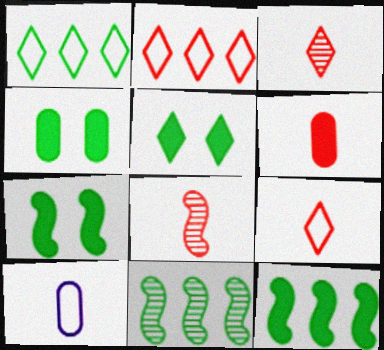[[4, 5, 7], 
[6, 8, 9]]